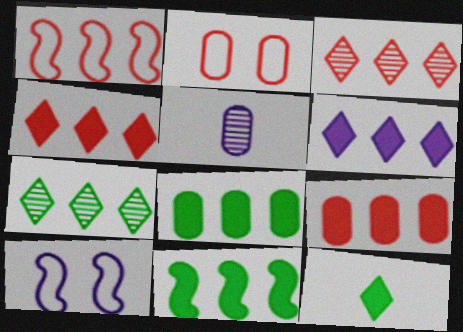[[1, 3, 9], 
[2, 5, 8], 
[5, 6, 10], 
[6, 9, 11]]